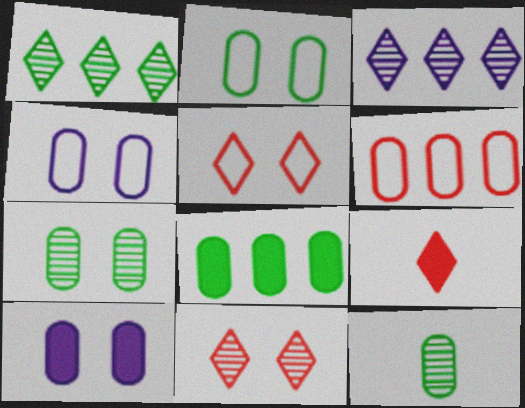[[2, 8, 12], 
[6, 10, 12]]